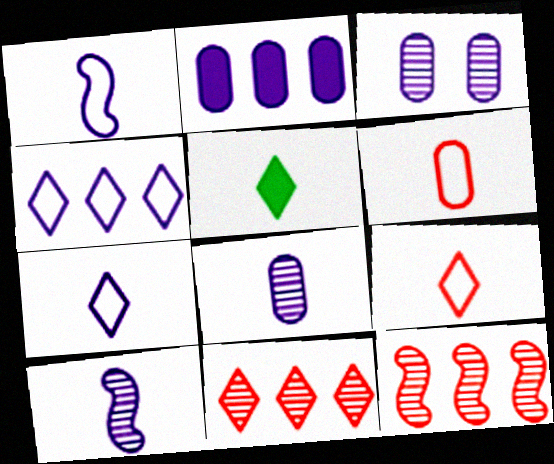[[5, 6, 10]]